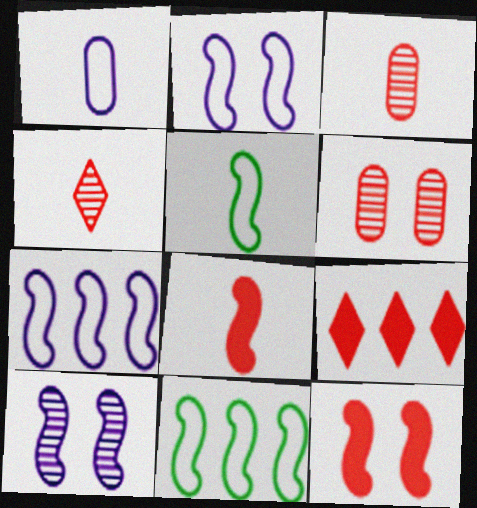[[8, 10, 11]]